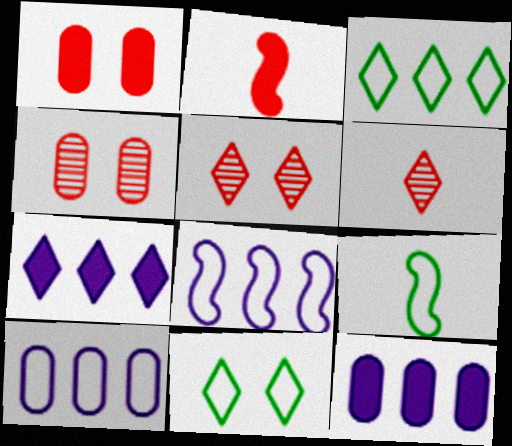[[4, 7, 9], 
[5, 9, 12], 
[6, 7, 11]]